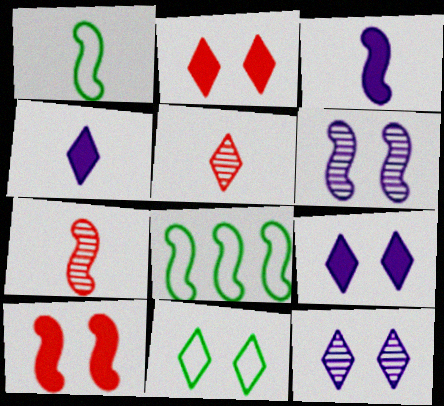[[1, 3, 7], 
[2, 11, 12]]